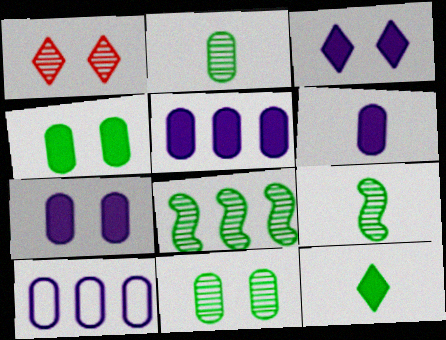[[5, 6, 7]]